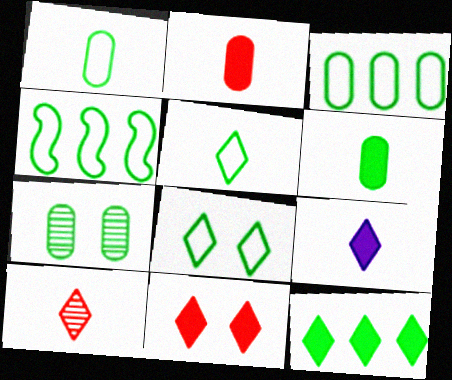[[1, 4, 8], 
[3, 6, 7], 
[5, 9, 10], 
[9, 11, 12]]